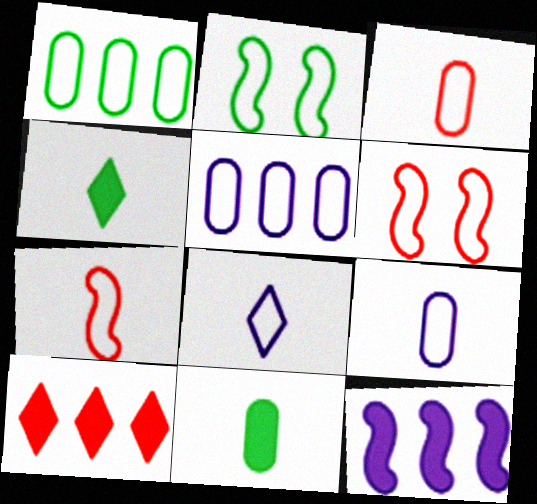[[1, 6, 8]]